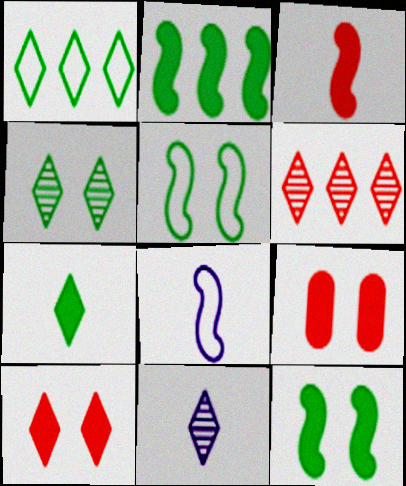[[1, 4, 7], 
[1, 10, 11], 
[4, 6, 11]]